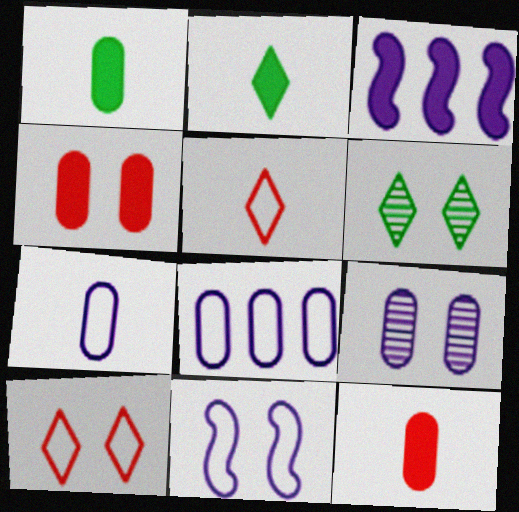[[2, 3, 4], 
[4, 6, 11]]